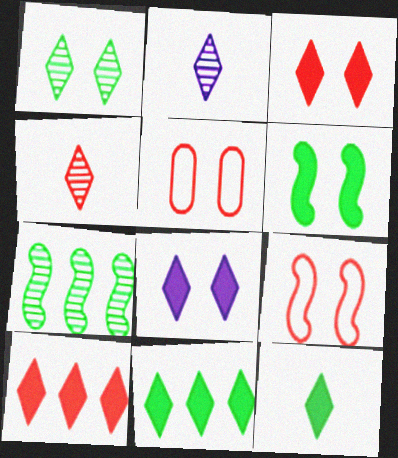[[8, 10, 12]]